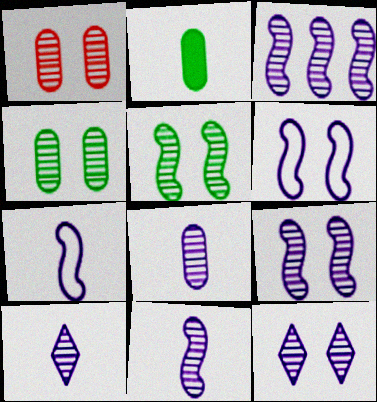[[1, 5, 12], 
[3, 8, 12], 
[3, 9, 11], 
[8, 10, 11]]